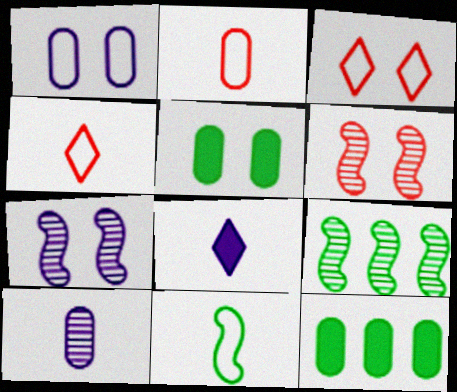[[3, 5, 7], 
[4, 7, 12]]